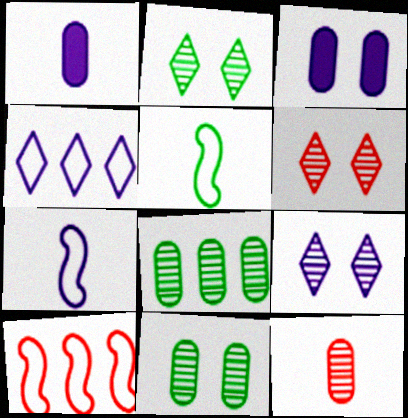[[1, 2, 10], 
[2, 6, 9]]